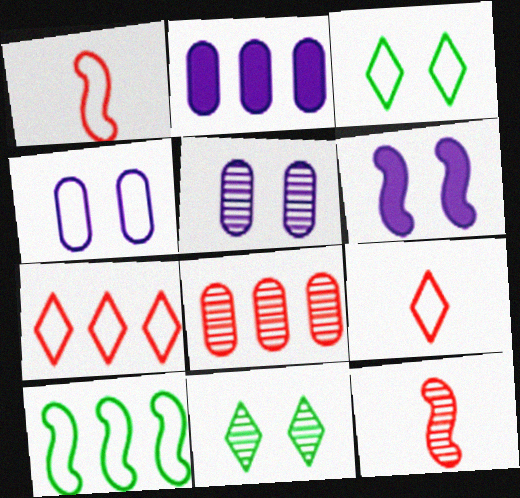[[1, 2, 11], 
[2, 3, 12], 
[4, 9, 10], 
[6, 10, 12]]